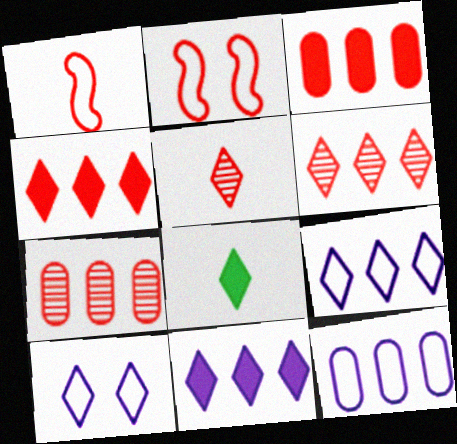[[2, 3, 5], 
[6, 8, 10]]